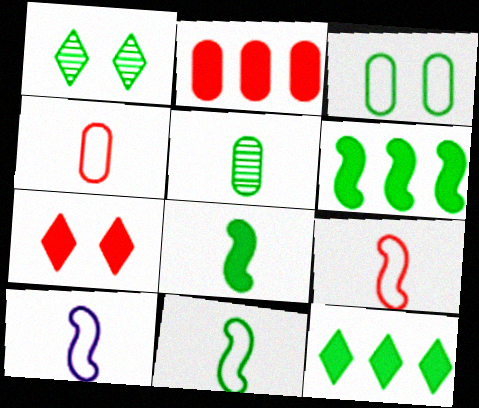[[1, 2, 10], 
[9, 10, 11]]